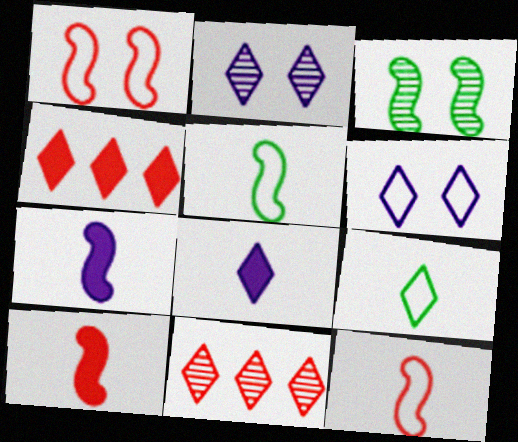[[2, 4, 9]]